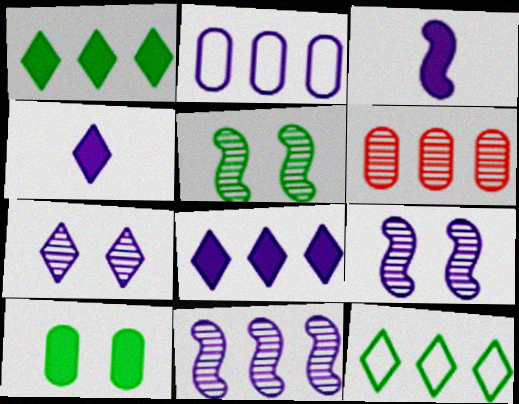[[2, 3, 7], 
[2, 4, 9], 
[2, 8, 11]]